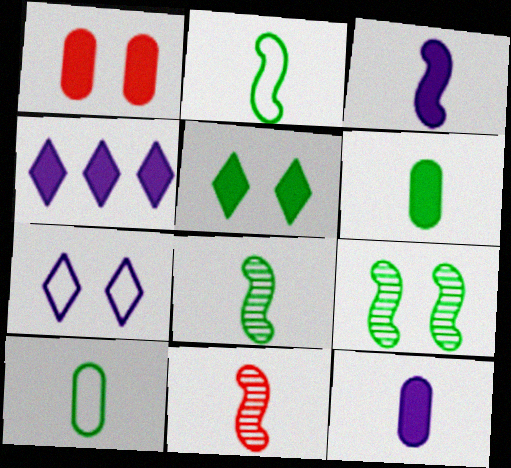[[1, 7, 9], 
[2, 3, 11]]